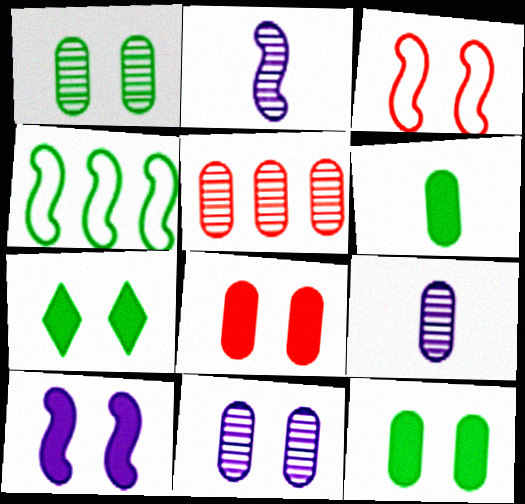[[1, 5, 9], 
[3, 7, 11], 
[7, 8, 10]]